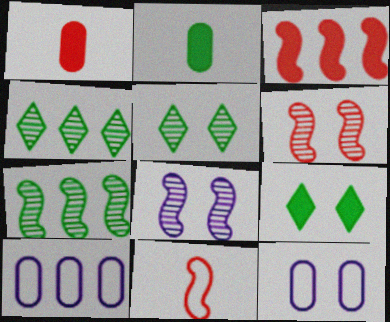[[3, 4, 10], 
[3, 6, 11], 
[6, 9, 12]]